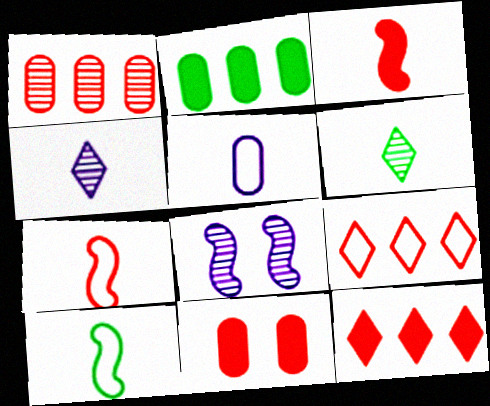[[1, 6, 8], 
[3, 5, 6], 
[3, 11, 12]]